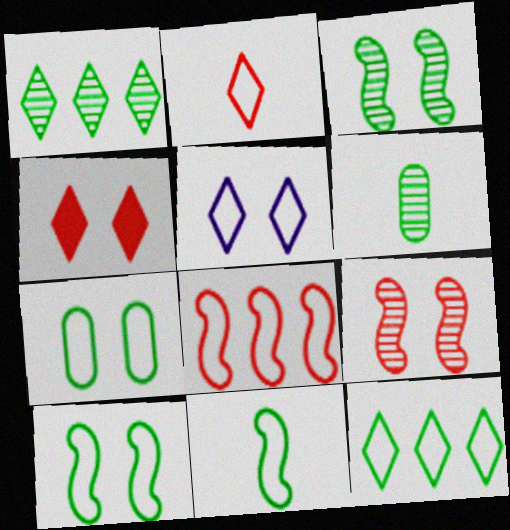[[1, 3, 6], 
[2, 5, 12], 
[7, 11, 12]]